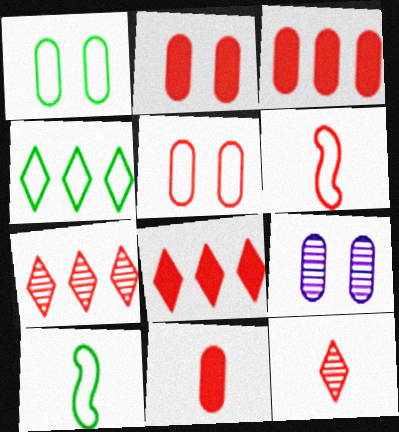[[1, 2, 9], 
[1, 4, 10], 
[2, 3, 11], 
[2, 6, 7], 
[6, 11, 12], 
[8, 9, 10]]